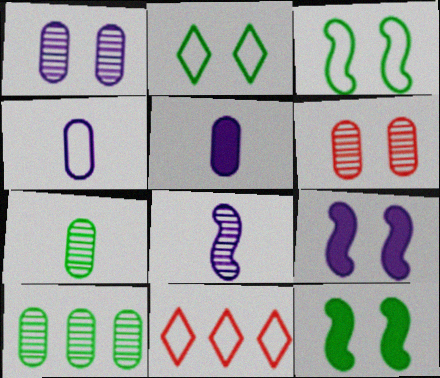[[2, 6, 9], 
[3, 4, 11], 
[7, 9, 11]]